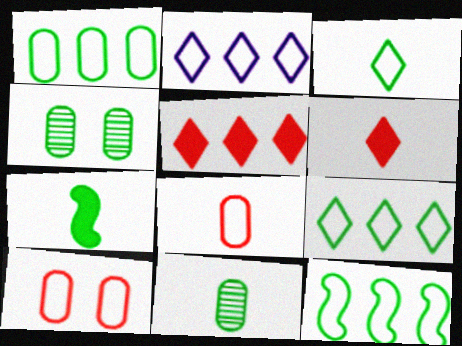[[1, 9, 12], 
[3, 7, 11], 
[4, 7, 9]]